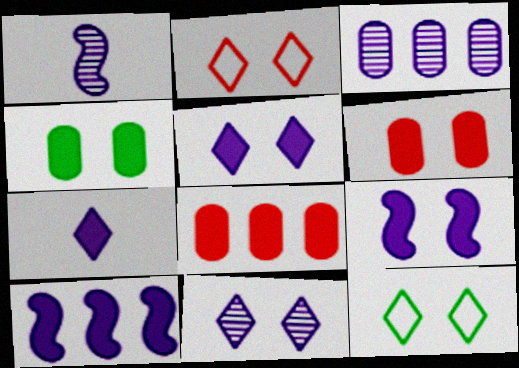[[1, 3, 11], 
[1, 8, 12]]